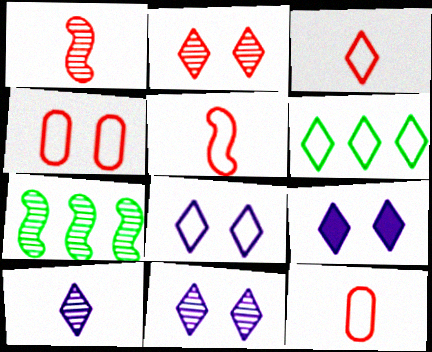[[3, 5, 12], 
[3, 6, 8], 
[7, 9, 12], 
[8, 9, 11]]